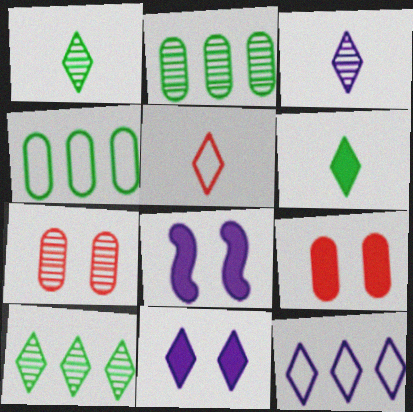[[2, 5, 8], 
[3, 5, 6], 
[3, 11, 12], 
[5, 10, 11]]